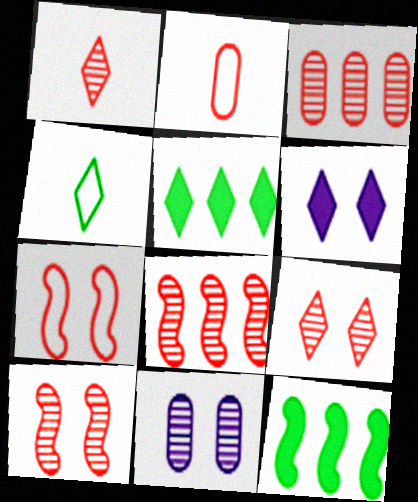[[1, 3, 10]]